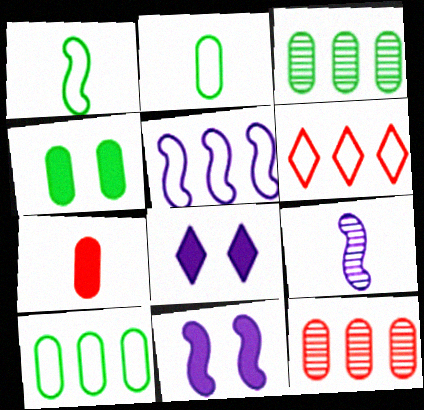[[1, 8, 12], 
[2, 3, 4], 
[4, 6, 9], 
[5, 6, 10], 
[5, 9, 11]]